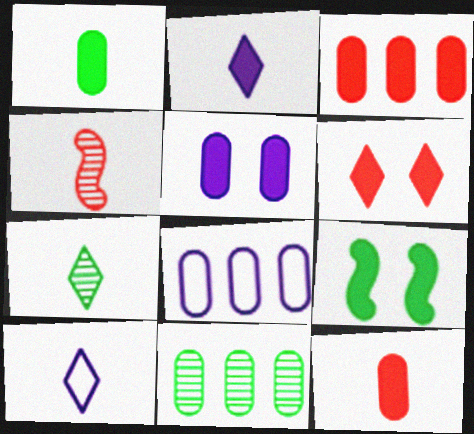[[1, 3, 5], 
[1, 4, 10], 
[2, 3, 9], 
[3, 8, 11], 
[5, 6, 9]]